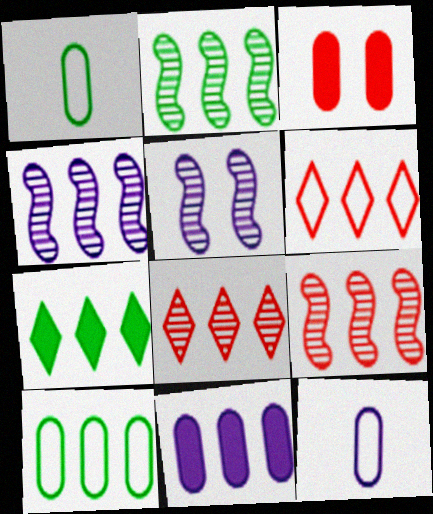[[2, 4, 9], 
[2, 6, 11], 
[2, 7, 10]]